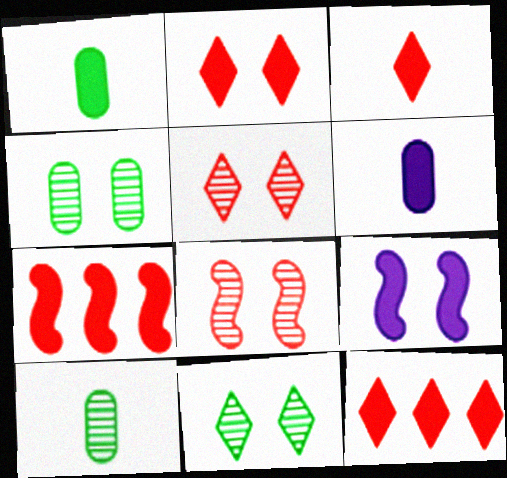[[1, 9, 12], 
[2, 3, 12]]